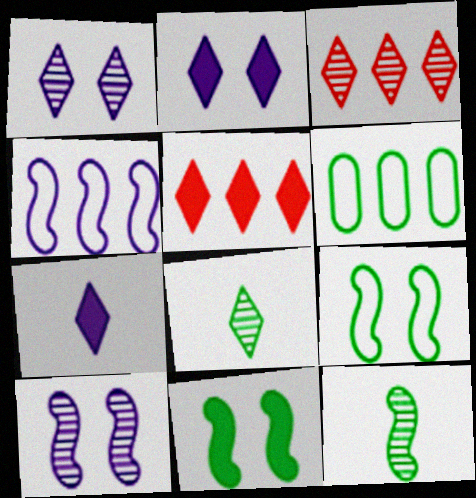[[1, 3, 8], 
[6, 8, 11]]